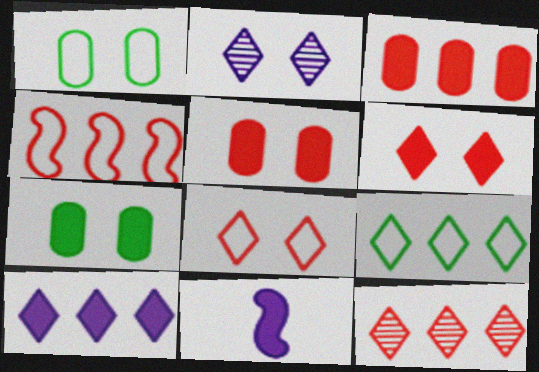[[1, 11, 12], 
[3, 4, 12], 
[9, 10, 12]]